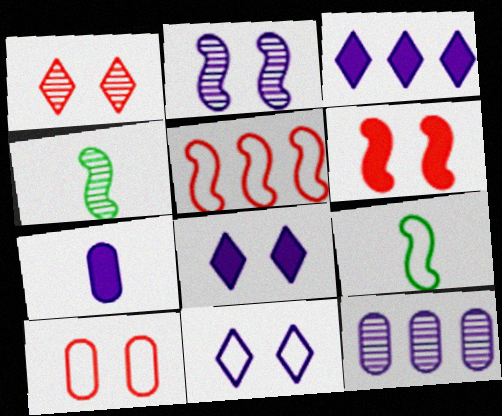[[1, 4, 12], 
[1, 6, 10], 
[3, 4, 10]]